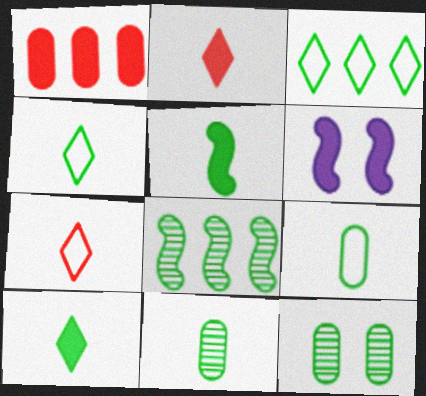[[1, 6, 10], 
[3, 5, 12], 
[4, 5, 11]]